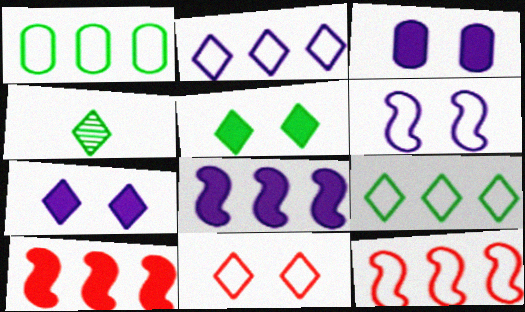[[1, 2, 12], 
[3, 4, 12], 
[4, 5, 9]]